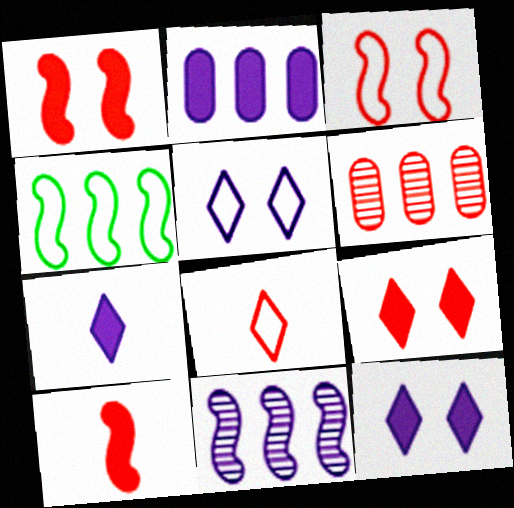[[1, 6, 8]]